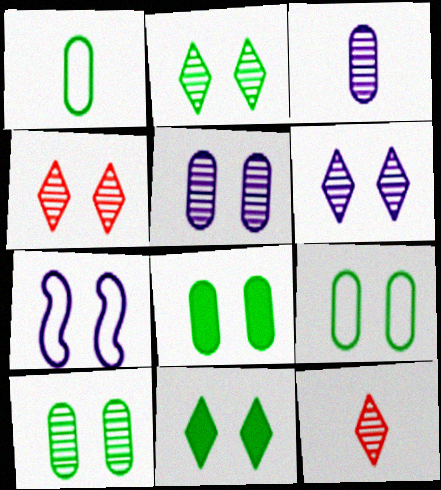[[2, 4, 6], 
[4, 7, 8], 
[8, 9, 10]]